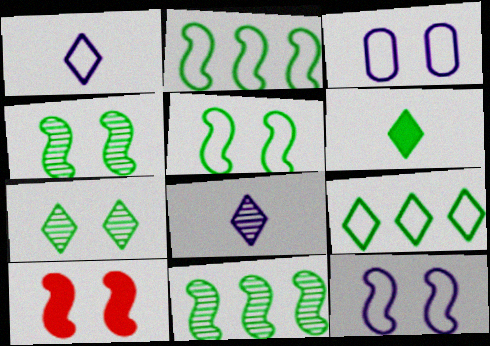[[3, 7, 10], 
[4, 10, 12], 
[6, 7, 9]]